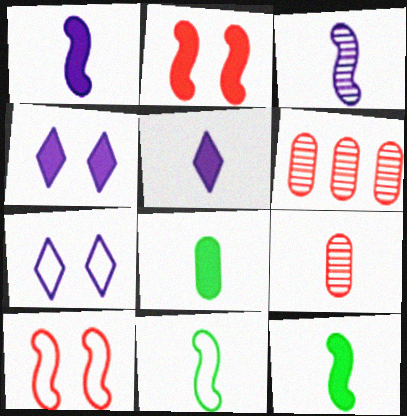[[4, 6, 11], 
[5, 9, 11], 
[6, 7, 12]]